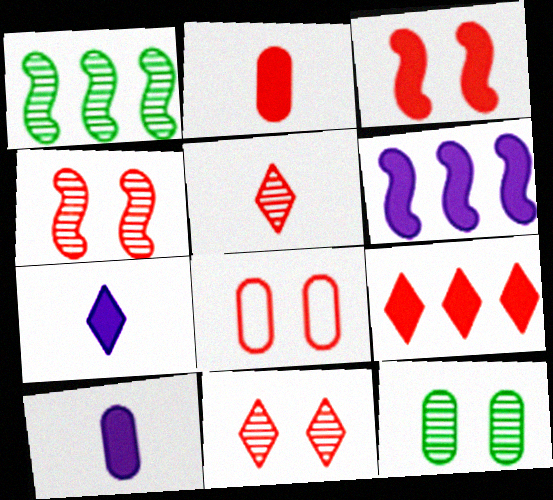[[1, 7, 8], 
[2, 3, 9], 
[3, 8, 11]]